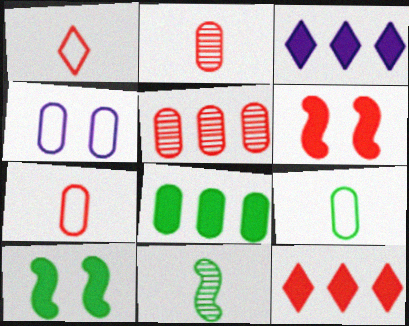[[1, 5, 6], 
[2, 4, 8], 
[4, 11, 12]]